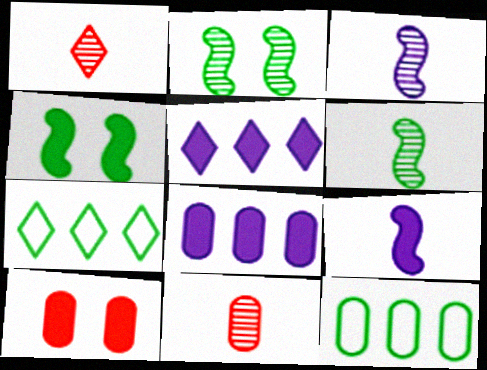[[3, 7, 10]]